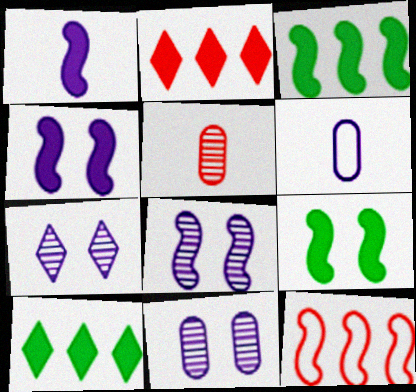[[7, 8, 11]]